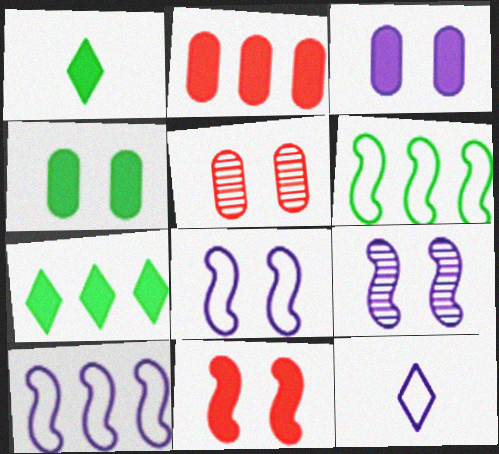[[1, 5, 10]]